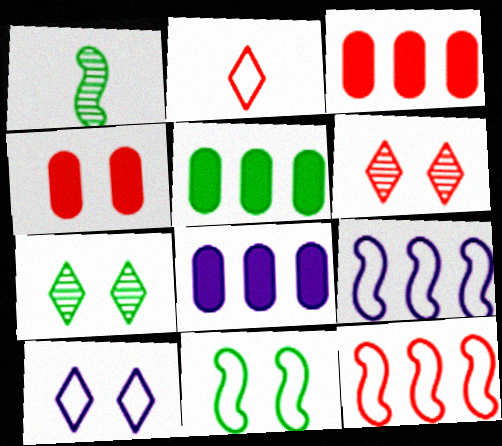[[1, 3, 10], 
[3, 5, 8]]